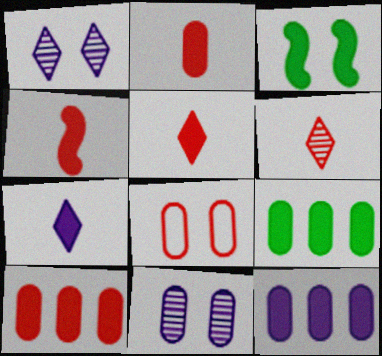[[1, 3, 8], 
[2, 4, 5], 
[3, 5, 12], 
[3, 7, 10], 
[9, 10, 12]]